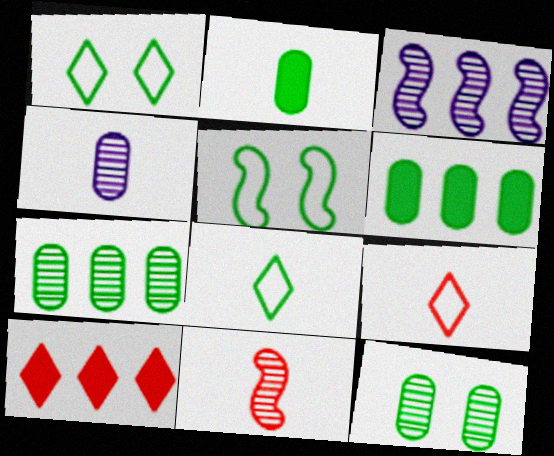[[4, 5, 10]]